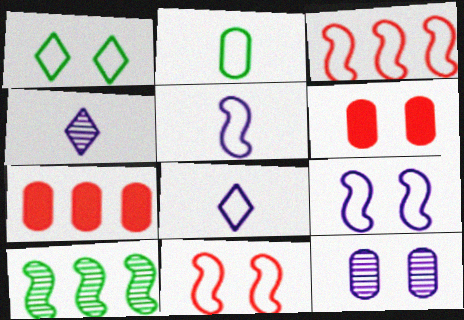[[2, 7, 12], 
[6, 8, 10]]